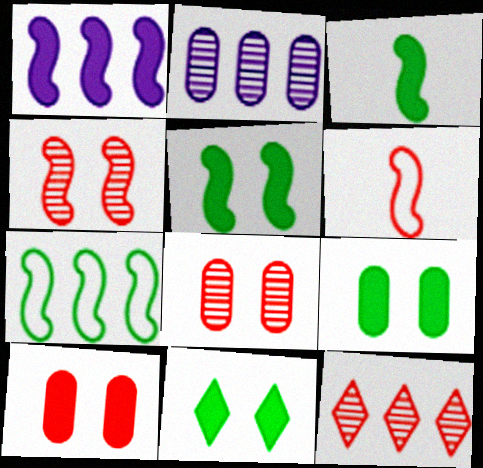[[2, 6, 11], 
[5, 9, 11], 
[6, 10, 12]]